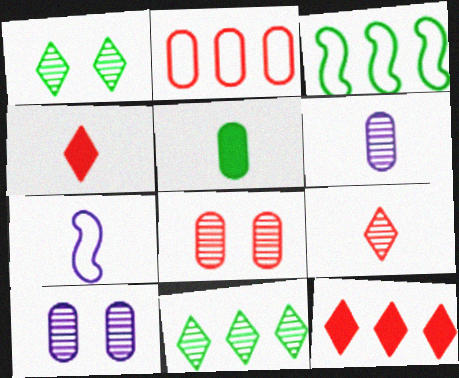[[1, 3, 5], 
[2, 5, 10], 
[3, 4, 10], 
[5, 7, 9]]